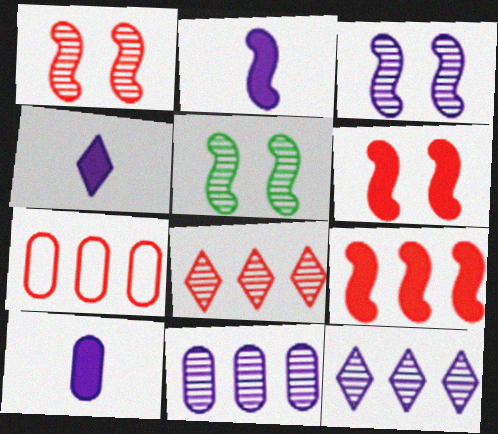[[1, 3, 5], 
[2, 4, 10], 
[4, 5, 7], 
[7, 8, 9]]